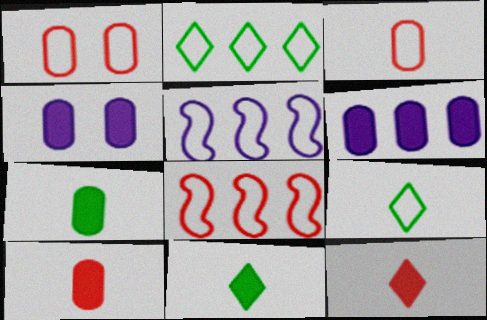[[1, 5, 9]]